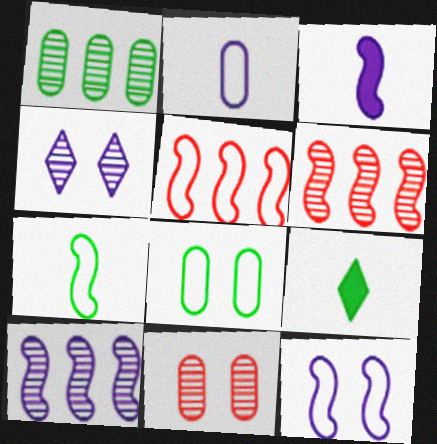[[3, 10, 12], 
[5, 7, 12]]